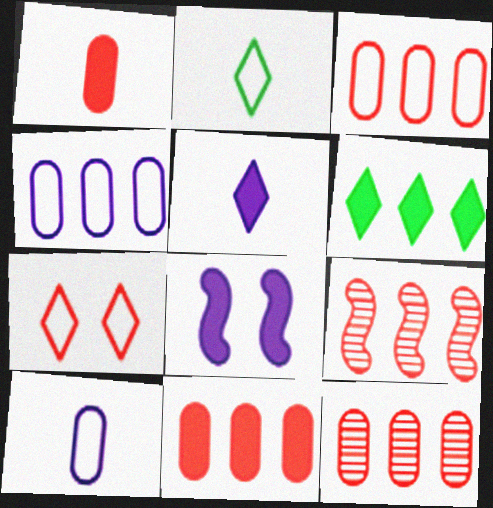[[1, 6, 8], 
[1, 7, 9], 
[2, 8, 12], 
[3, 11, 12], 
[4, 6, 9]]